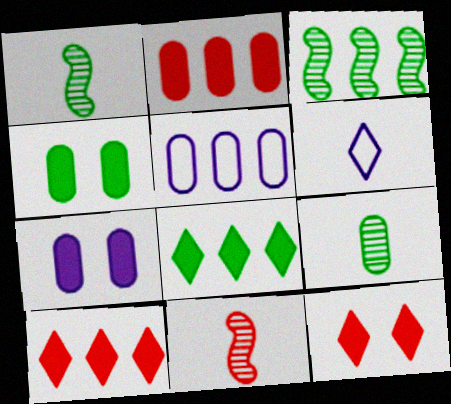[[1, 5, 12], 
[3, 5, 10]]